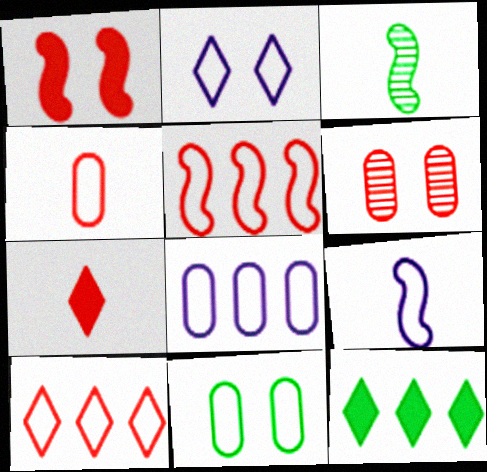[[2, 8, 9], 
[3, 11, 12], 
[4, 8, 11], 
[5, 6, 7], 
[6, 9, 12], 
[9, 10, 11]]